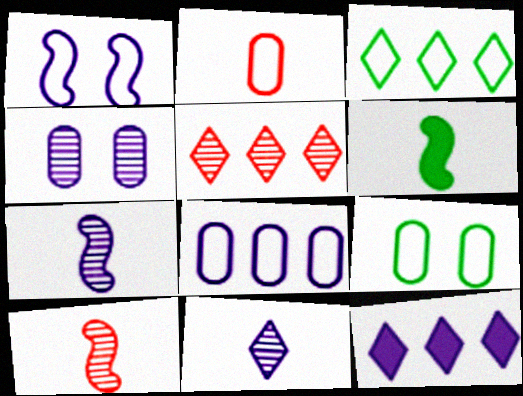[[1, 2, 3], 
[2, 6, 11], 
[2, 8, 9], 
[3, 5, 12], 
[9, 10, 12]]